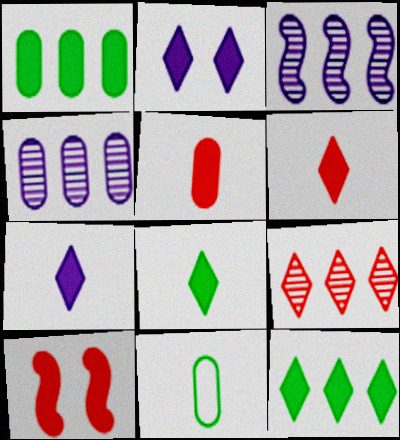[[1, 7, 10], 
[2, 6, 12], 
[6, 7, 8]]